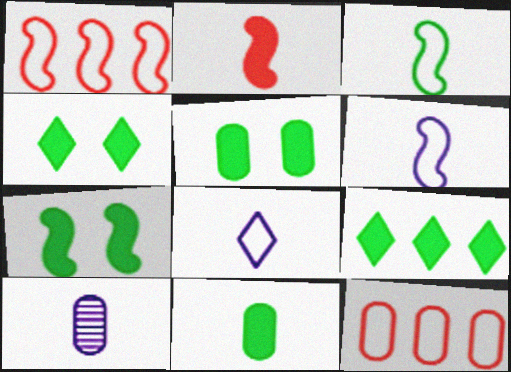[[1, 4, 10], 
[4, 5, 7], 
[5, 10, 12], 
[7, 9, 11]]